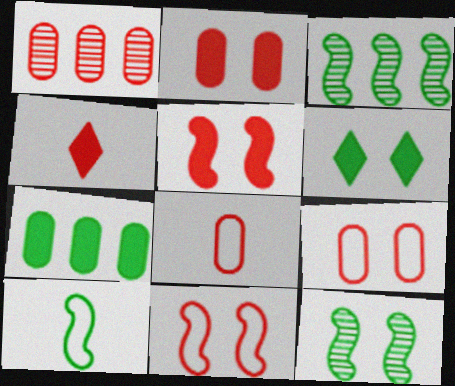[[1, 2, 8], 
[1, 4, 11]]